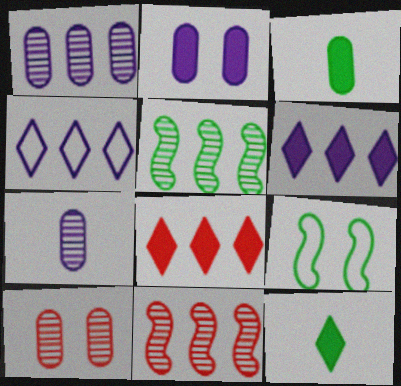[[7, 8, 9]]